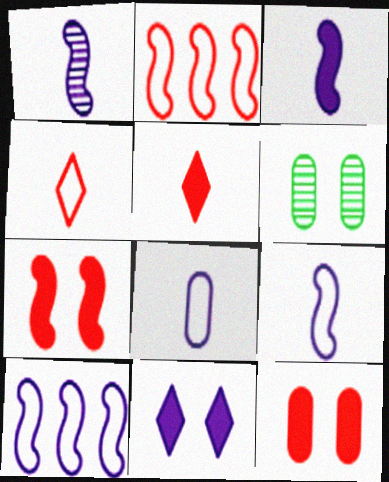[[1, 3, 9], 
[5, 6, 10]]